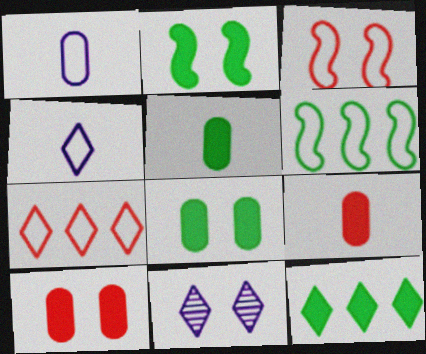[[2, 5, 12], 
[3, 8, 11], 
[6, 9, 11]]